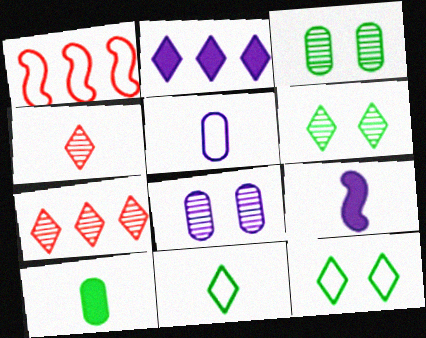[[1, 5, 12], 
[2, 4, 12]]